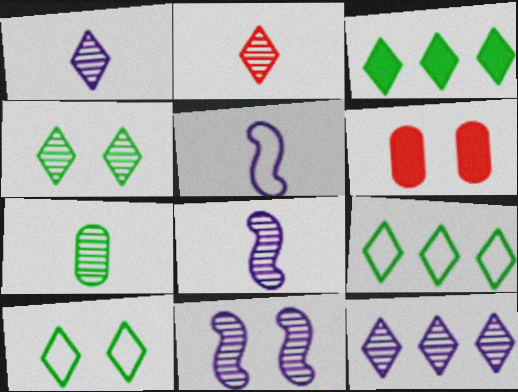[[2, 4, 12], 
[2, 7, 8], 
[6, 8, 9], 
[6, 10, 11]]